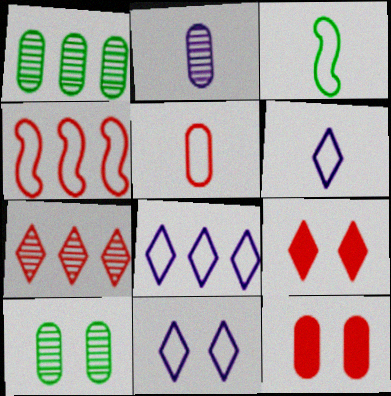[[3, 5, 6], 
[6, 8, 11]]